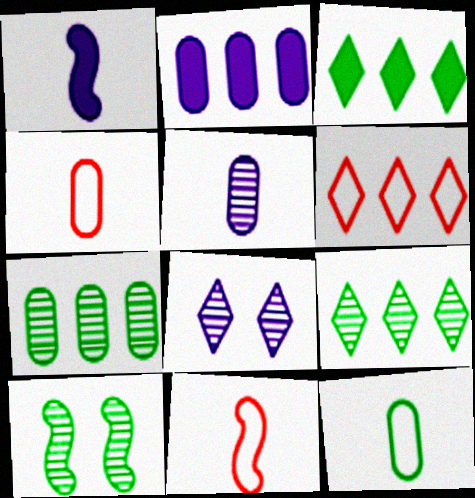[[3, 10, 12]]